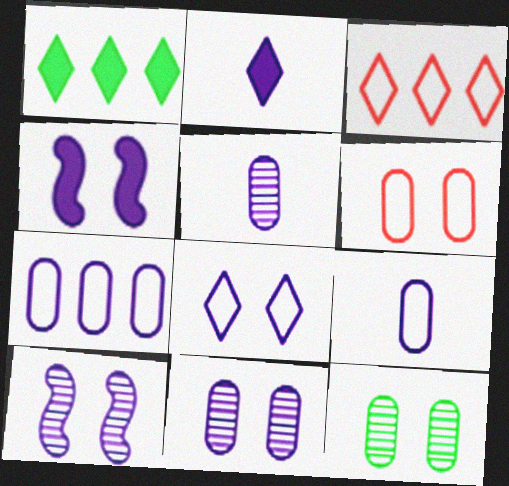[[2, 7, 10], 
[4, 8, 11]]